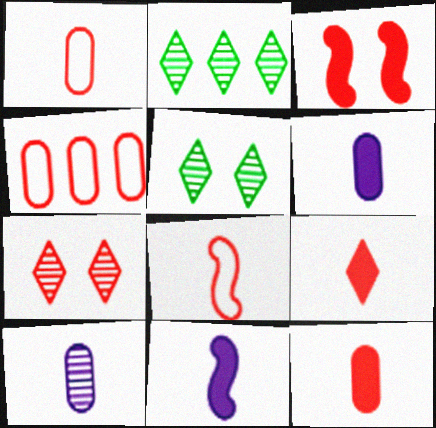[[4, 5, 11]]